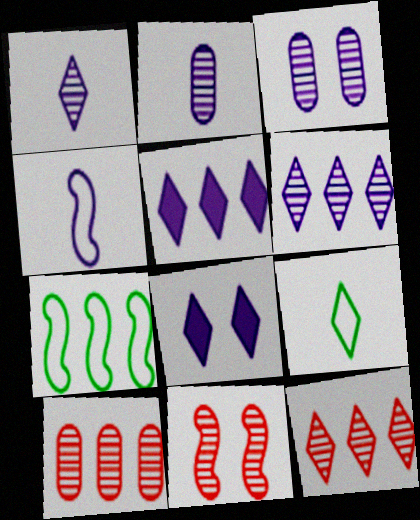[[3, 4, 5], 
[5, 7, 10], 
[8, 9, 12]]